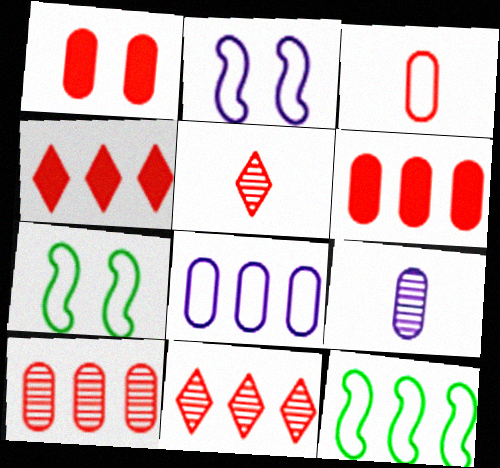[[1, 3, 10], 
[4, 7, 9]]